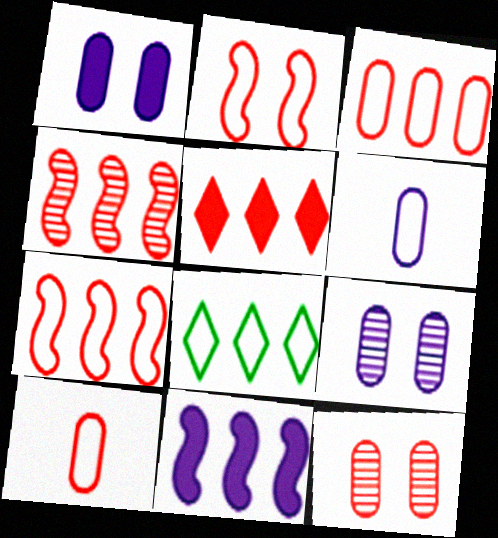[[2, 6, 8], 
[3, 4, 5]]